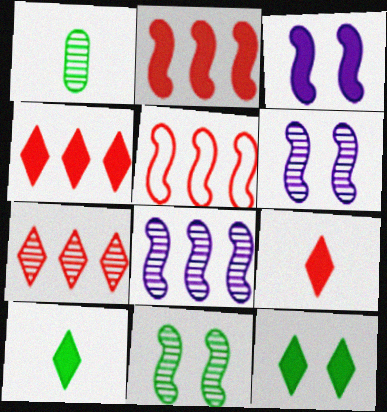[[1, 6, 7]]